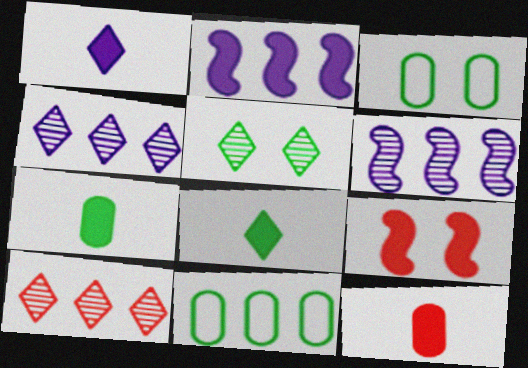[[2, 10, 11]]